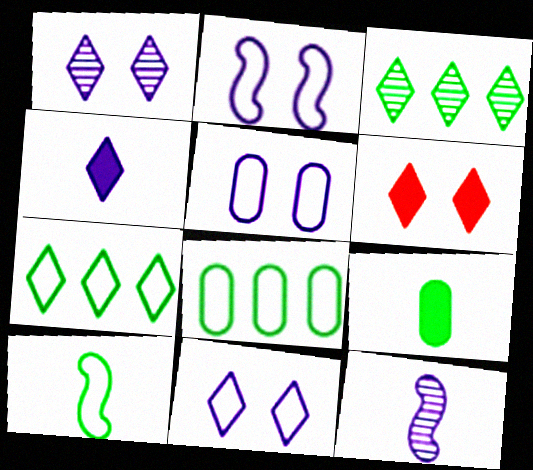[[2, 5, 11], 
[6, 8, 12]]